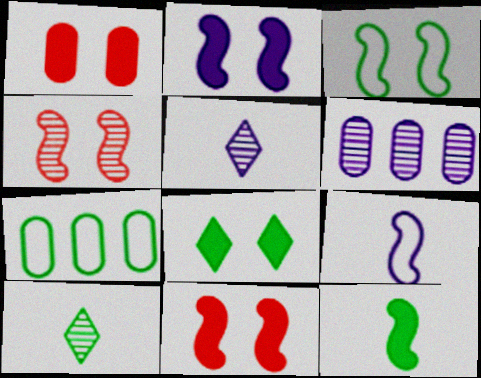[[1, 2, 8], 
[2, 3, 4], 
[4, 6, 10], 
[5, 7, 11]]